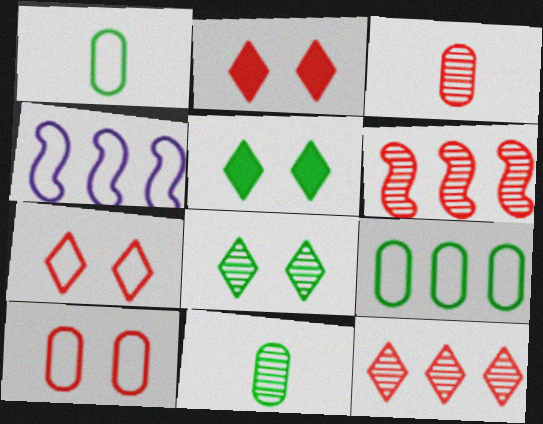[[1, 4, 7], 
[2, 4, 11], 
[3, 4, 5]]